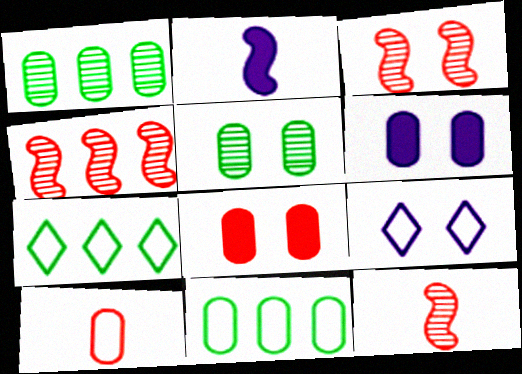[[1, 6, 10], 
[3, 4, 12], 
[6, 7, 12]]